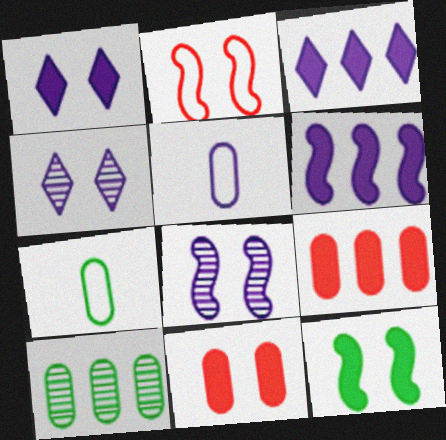[[1, 11, 12], 
[2, 8, 12], 
[3, 5, 8], 
[4, 5, 6], 
[5, 10, 11]]